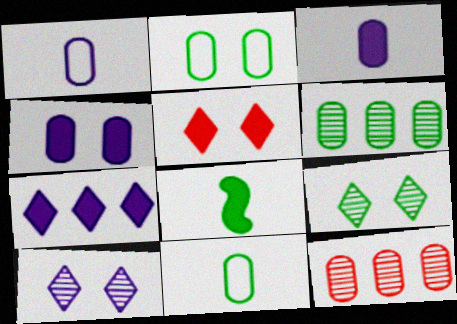[[2, 3, 12], 
[4, 11, 12]]